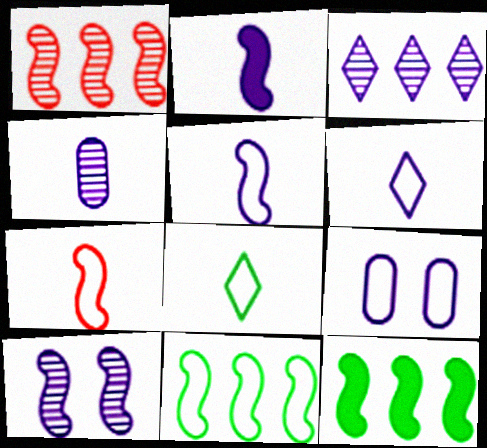[[2, 3, 9], 
[2, 4, 6], 
[3, 4, 10], 
[7, 10, 12]]